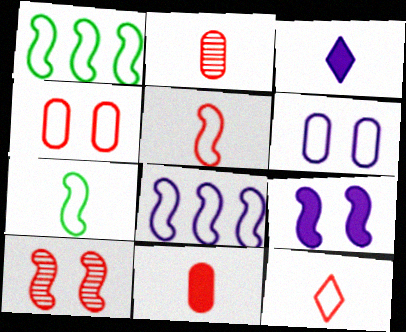[[1, 6, 12], 
[2, 3, 7]]